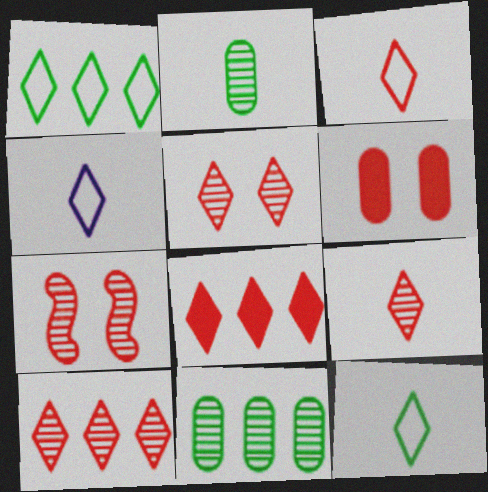[[3, 4, 12], 
[3, 5, 8], 
[5, 9, 10]]